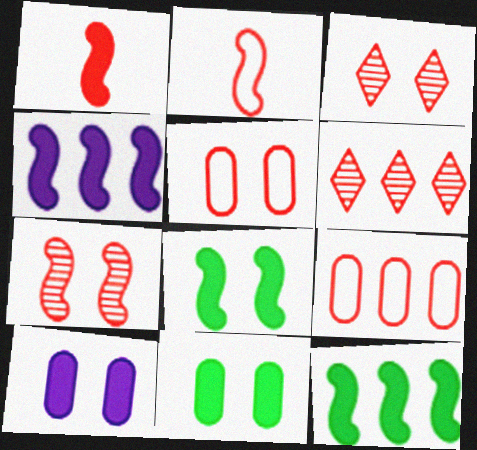[[1, 3, 9], 
[1, 4, 8], 
[1, 5, 6]]